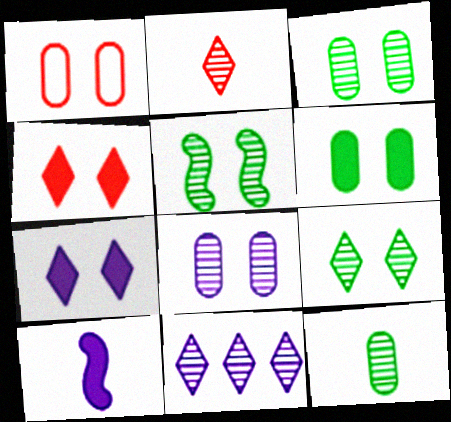[[1, 5, 7], 
[1, 6, 8], 
[2, 9, 11], 
[3, 5, 9]]